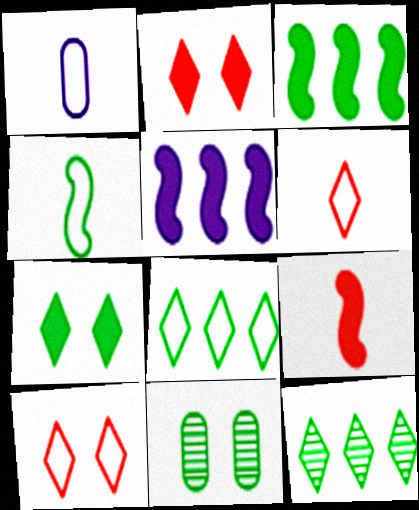[[1, 4, 6], 
[5, 6, 11]]